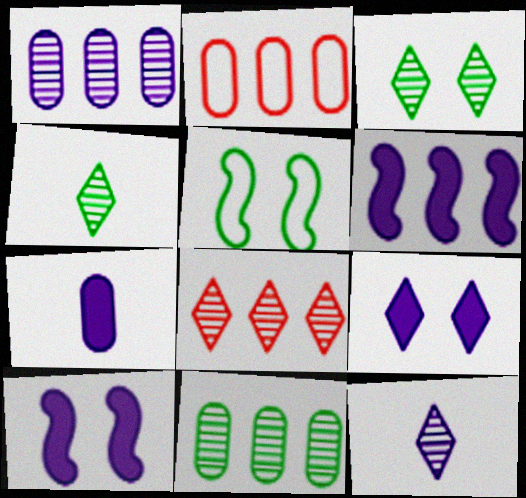[[2, 4, 10], 
[3, 8, 12], 
[5, 7, 8], 
[6, 7, 9]]